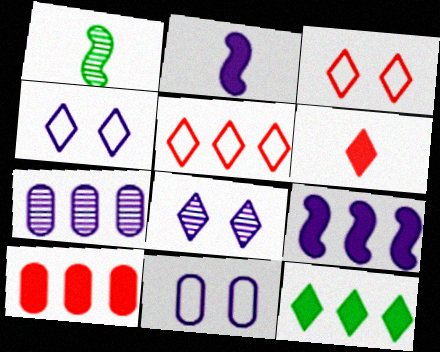[[1, 4, 10], 
[2, 4, 7], 
[9, 10, 12]]